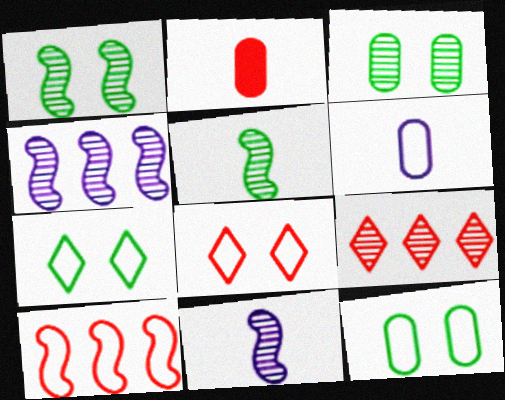[[2, 4, 7], 
[3, 9, 11], 
[6, 7, 10]]